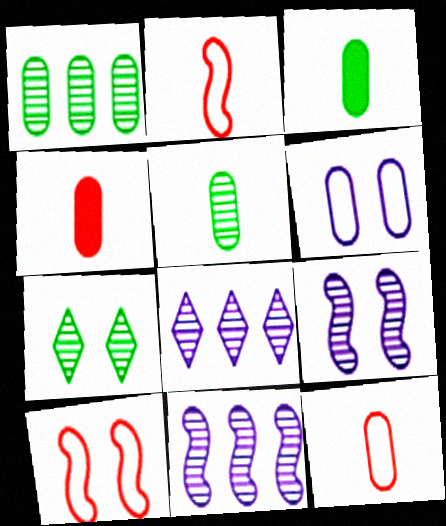[[1, 4, 6], 
[3, 8, 10]]